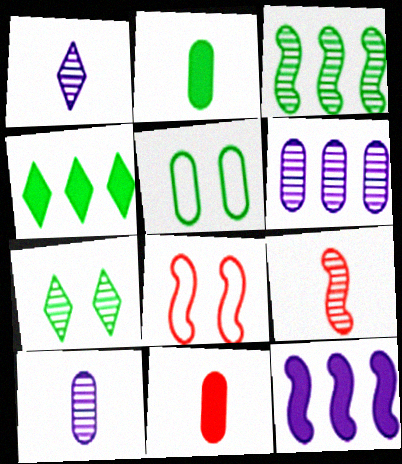[[4, 8, 10], 
[5, 6, 11], 
[6, 7, 9]]